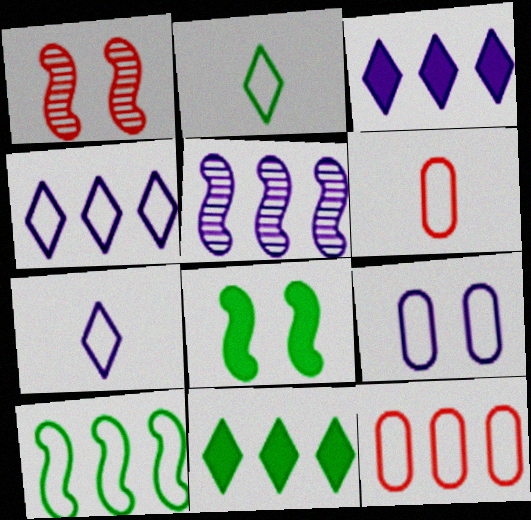[[4, 10, 12], 
[5, 11, 12]]